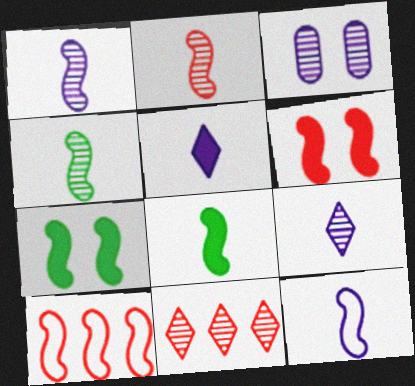[[1, 2, 4], 
[1, 7, 10], 
[2, 6, 10], 
[2, 8, 12], 
[3, 4, 11]]